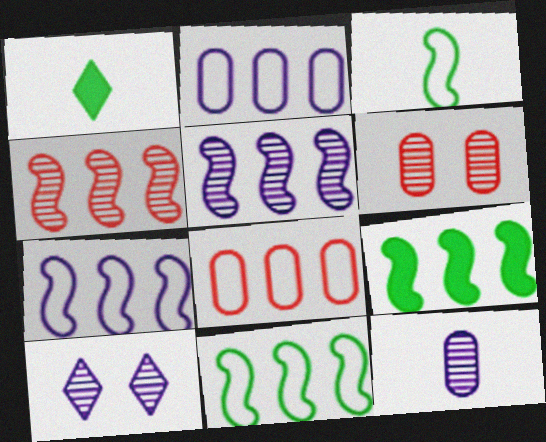[[1, 6, 7], 
[4, 7, 9], 
[5, 10, 12]]